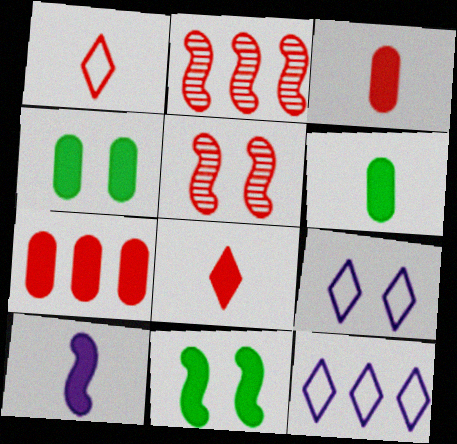[[1, 5, 7], 
[2, 6, 9], 
[4, 5, 9], 
[5, 6, 12], 
[6, 8, 10]]